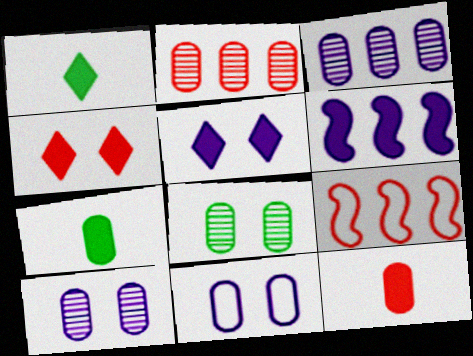[[1, 9, 10], 
[2, 7, 11], 
[4, 6, 7]]